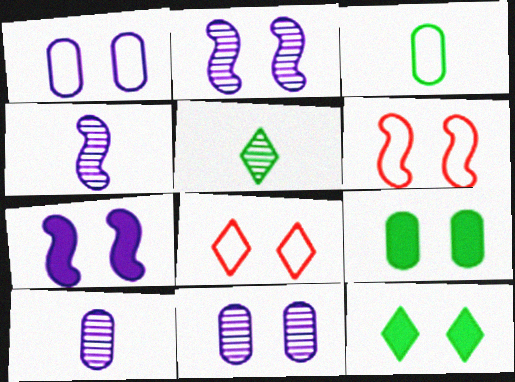[[2, 8, 9], 
[6, 11, 12]]